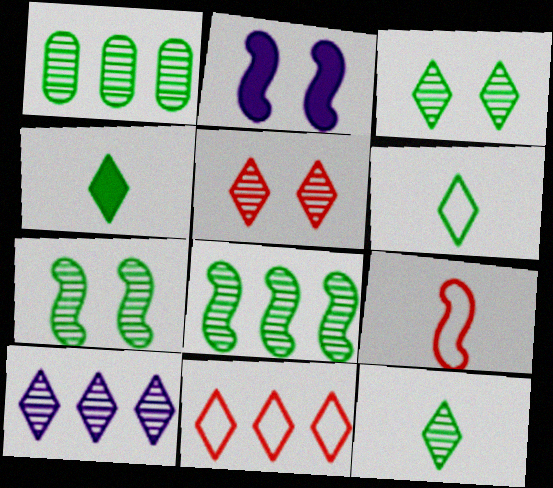[[1, 7, 12], 
[2, 8, 9], 
[4, 6, 12], 
[5, 10, 12]]